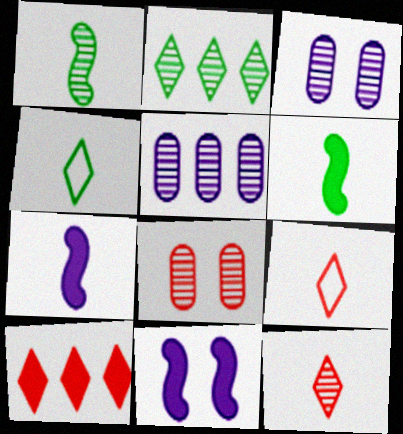[]